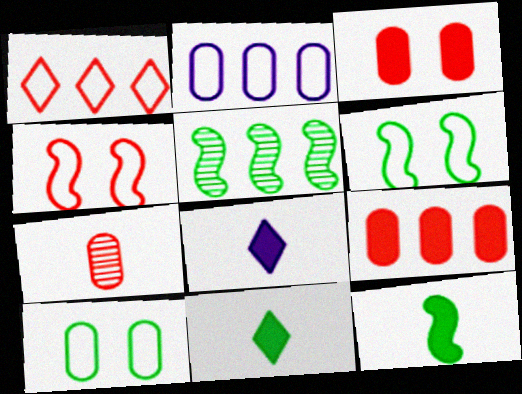[[5, 6, 12], 
[5, 10, 11]]